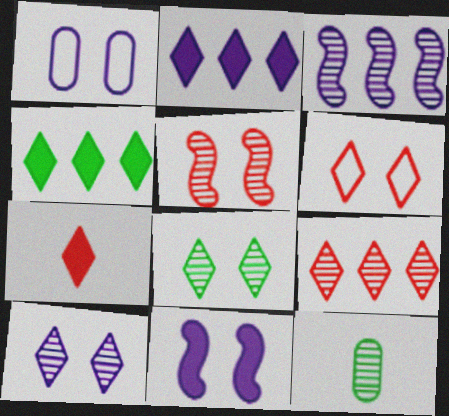[[1, 10, 11], 
[6, 7, 9]]